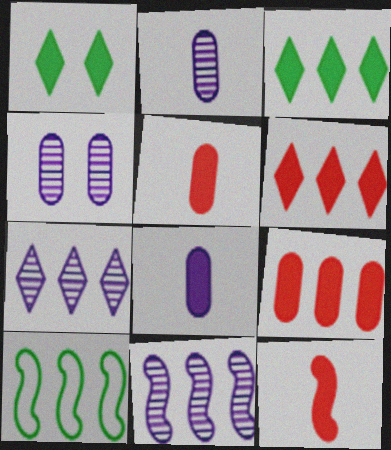[[7, 9, 10]]